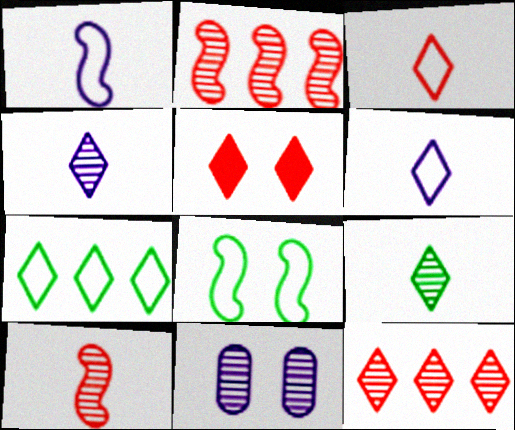[[2, 9, 11], 
[3, 5, 12], 
[4, 5, 7], 
[5, 8, 11]]